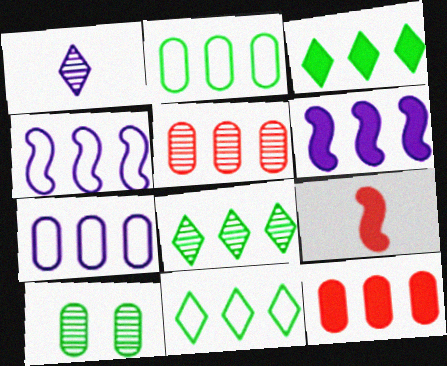[[3, 4, 5], 
[3, 6, 12], 
[3, 8, 11], 
[4, 8, 12], 
[5, 6, 11]]